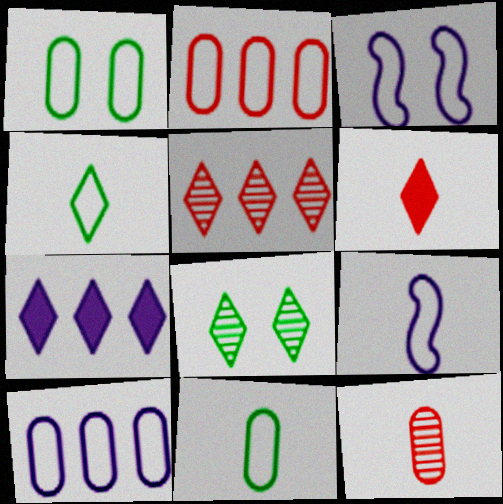[[2, 3, 4]]